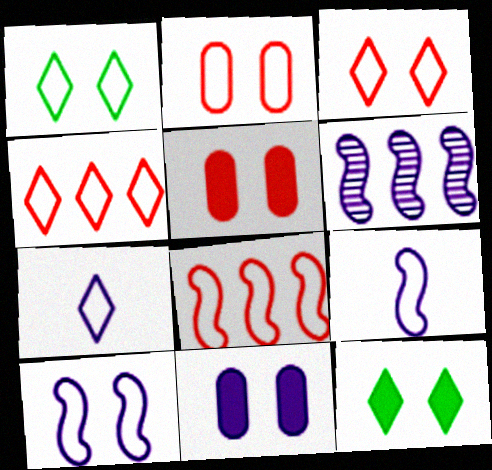[[1, 2, 10], 
[1, 4, 7], 
[6, 7, 11]]